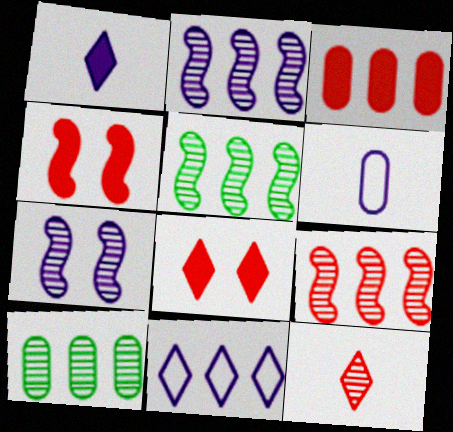[[2, 5, 9], 
[3, 5, 11], 
[5, 6, 8], 
[7, 10, 12]]